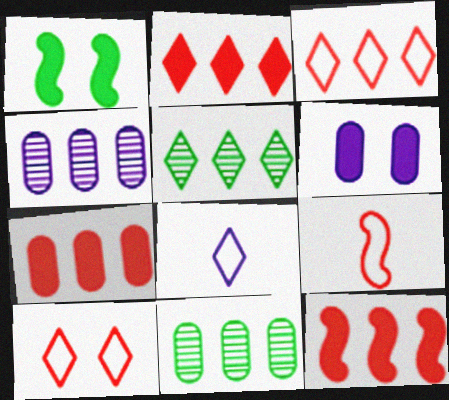[[2, 7, 12], 
[5, 6, 9]]